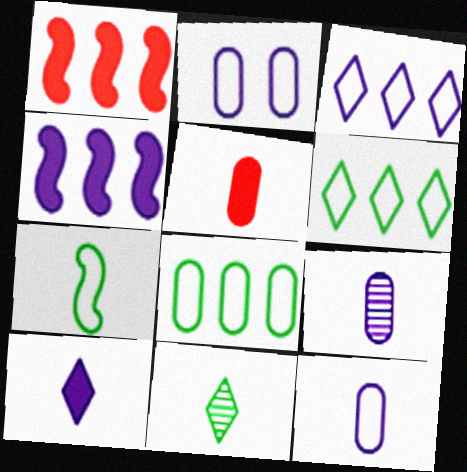[[1, 2, 11]]